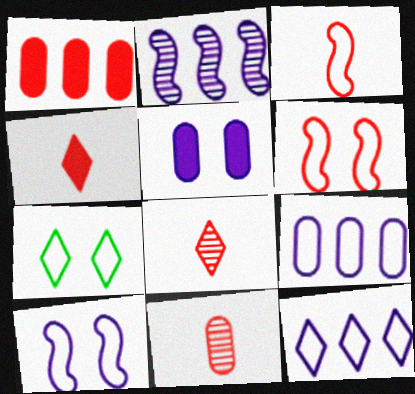[[1, 6, 8], 
[3, 4, 11], 
[3, 7, 9]]